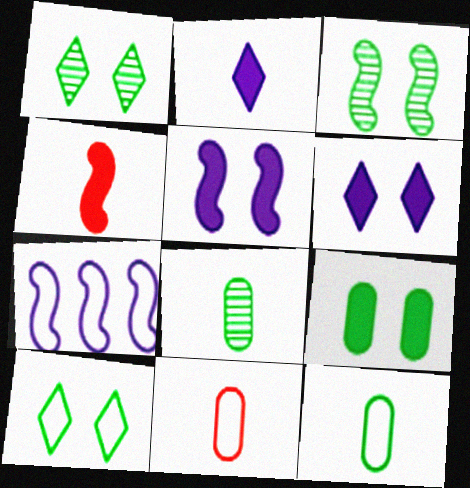[[3, 4, 7], 
[3, 9, 10], 
[7, 10, 11]]